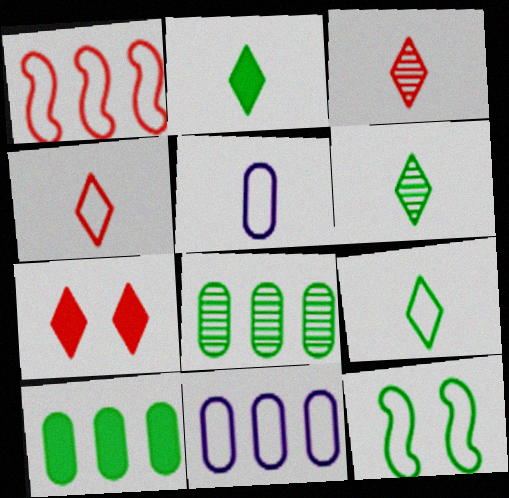[[2, 6, 9], 
[2, 8, 12], 
[4, 11, 12], 
[6, 10, 12]]